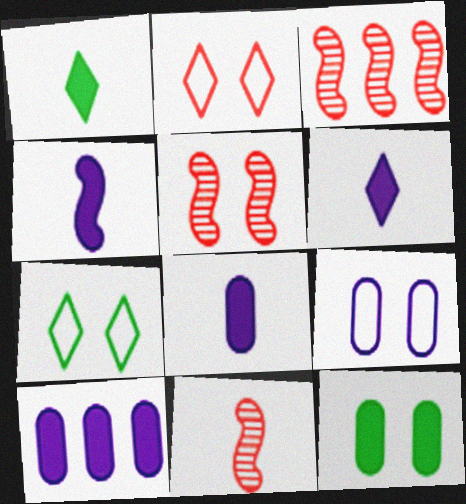[[1, 3, 9], 
[3, 5, 11], 
[3, 7, 8], 
[4, 6, 8], 
[7, 10, 11]]